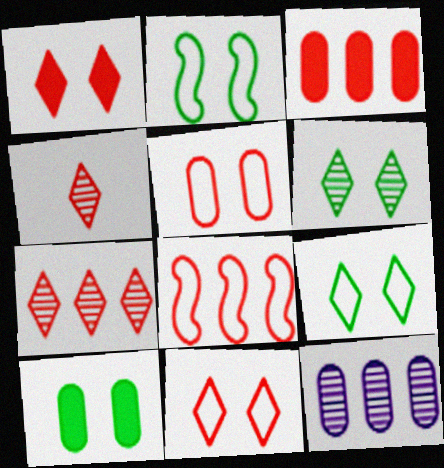[[2, 6, 10], 
[3, 7, 8]]